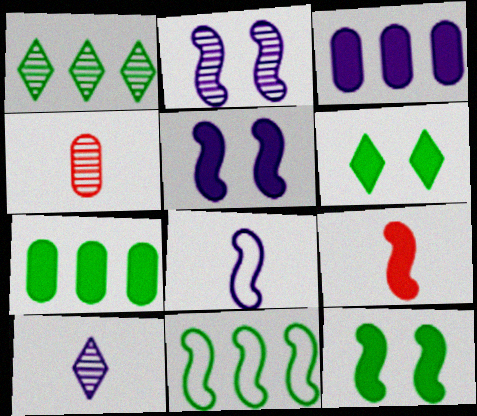[[1, 2, 4], 
[1, 7, 11], 
[2, 9, 11], 
[3, 6, 9]]